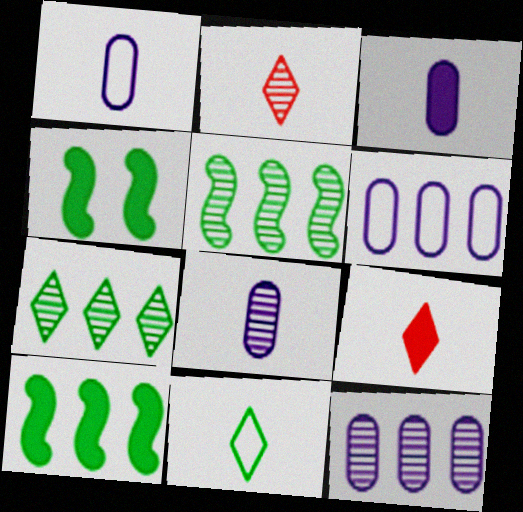[[1, 3, 8], 
[2, 4, 6]]